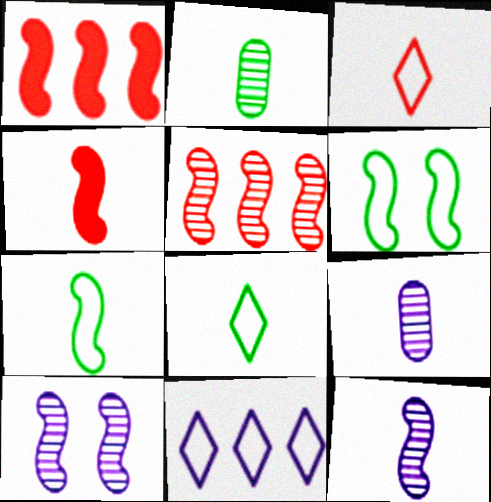[[1, 6, 12], 
[1, 7, 10], 
[4, 7, 12], 
[4, 8, 9]]